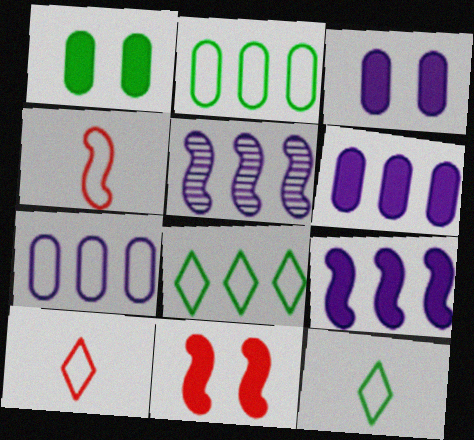[[1, 5, 10]]